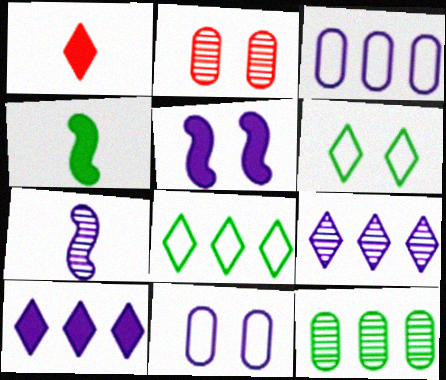[[1, 6, 9], 
[2, 5, 6], 
[4, 6, 12], 
[7, 10, 11]]